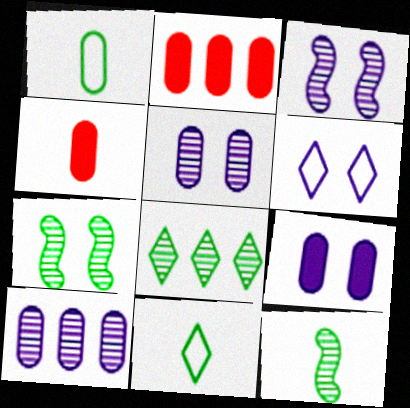[[1, 2, 5], 
[2, 3, 11], 
[2, 6, 12], 
[3, 6, 9]]